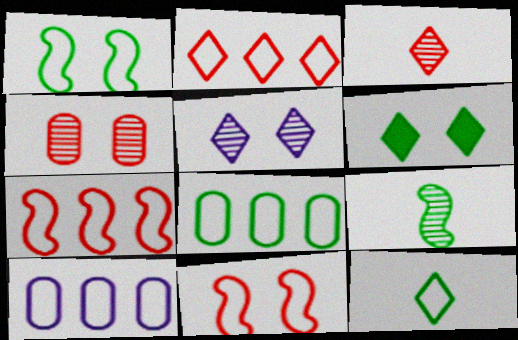[[1, 8, 12], 
[6, 8, 9], 
[10, 11, 12]]